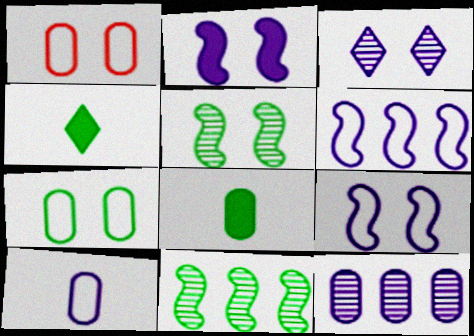[[1, 8, 12], 
[4, 7, 11]]